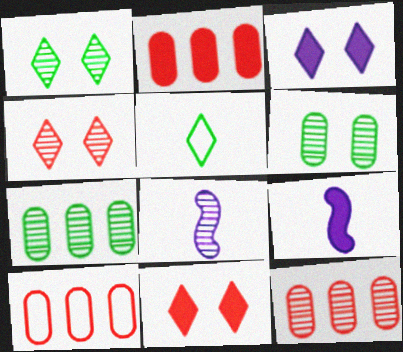[[1, 8, 12], 
[1, 9, 10], 
[2, 10, 12], 
[4, 7, 8]]